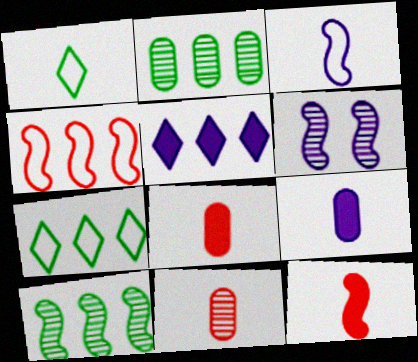[[2, 4, 5], 
[6, 7, 8]]